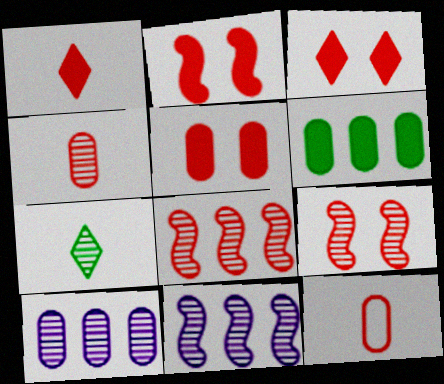[[2, 3, 5], 
[3, 8, 12], 
[7, 9, 10]]